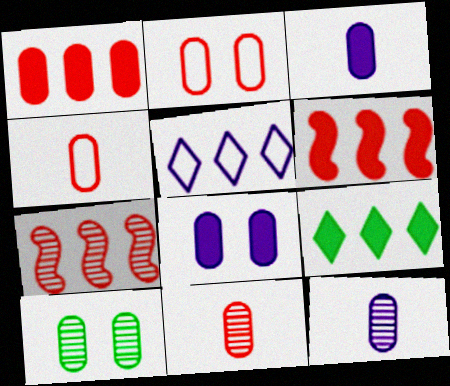[[1, 2, 11], 
[2, 8, 10]]